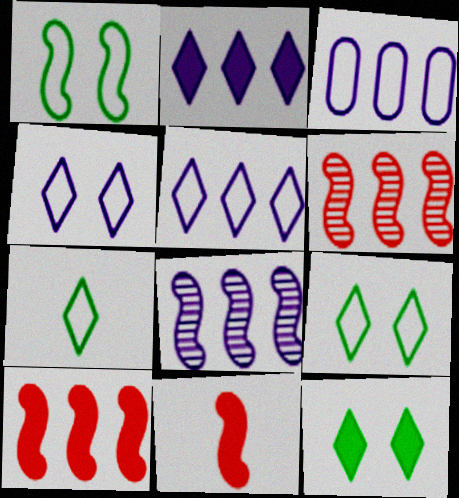[[1, 8, 11], 
[2, 3, 8]]